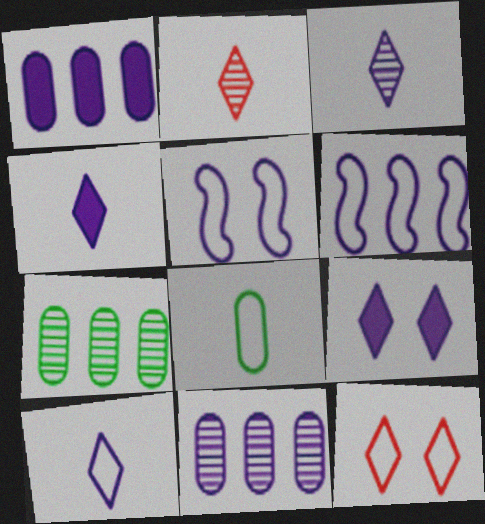[[1, 3, 5], 
[3, 4, 10], 
[4, 5, 11], 
[6, 8, 12]]